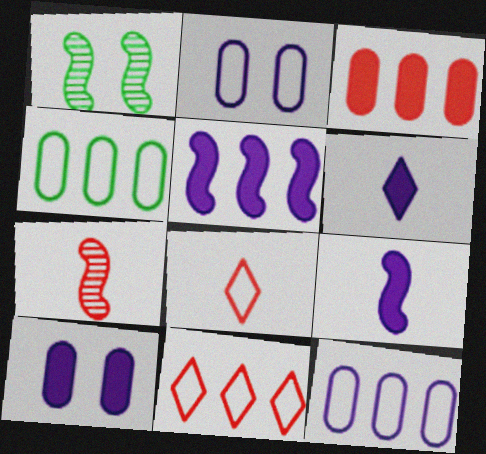[[5, 6, 10]]